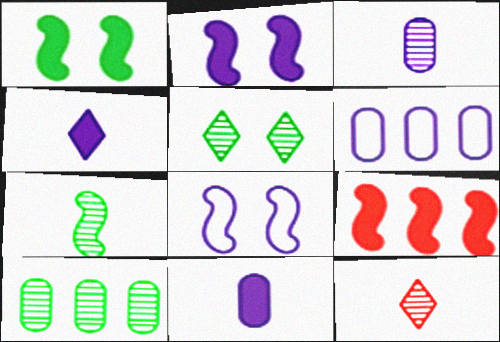[[1, 6, 12], 
[3, 7, 12], 
[5, 7, 10], 
[7, 8, 9]]